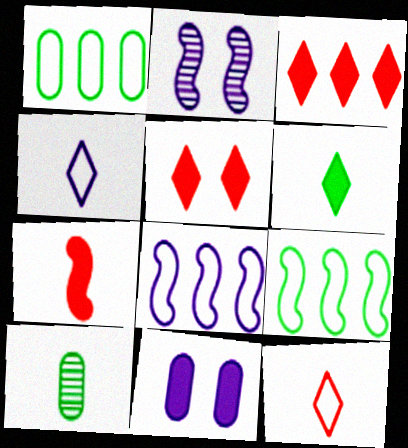[[2, 7, 9], 
[4, 7, 10], 
[5, 8, 10]]